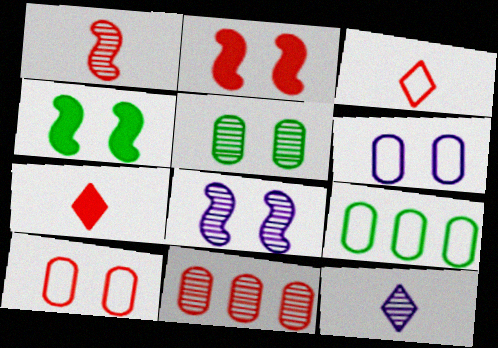[[2, 3, 11], 
[2, 9, 12], 
[7, 8, 9]]